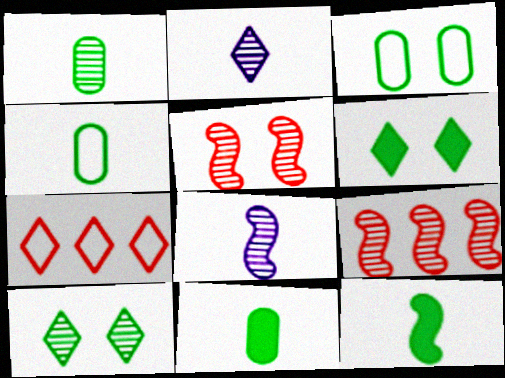[[1, 4, 11], 
[2, 6, 7]]